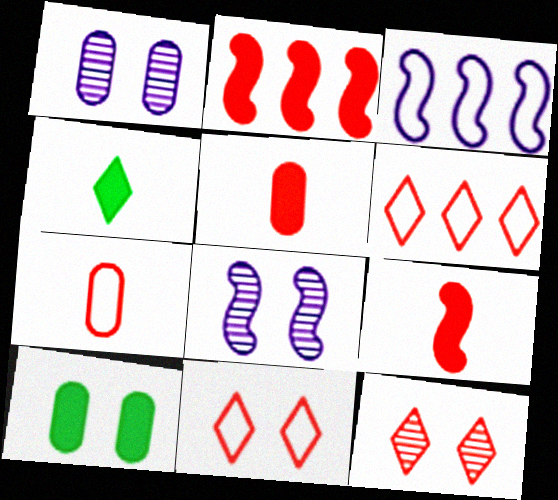[[2, 7, 12], 
[8, 10, 11]]